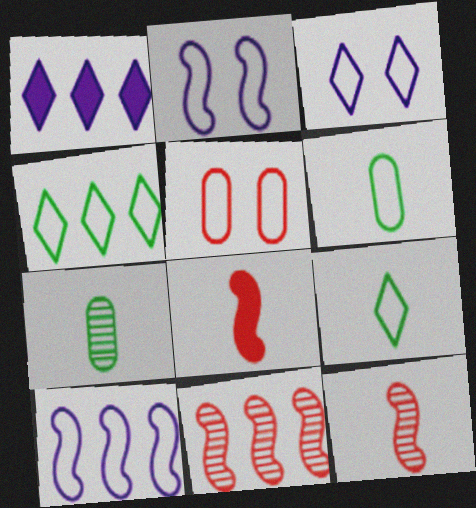[[5, 9, 10]]